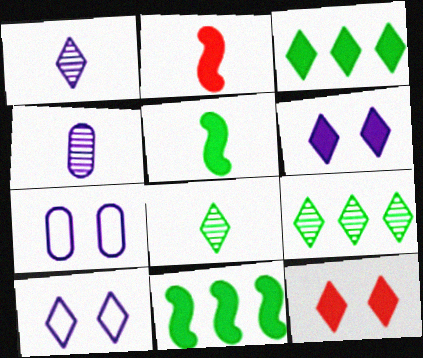[[2, 7, 9]]